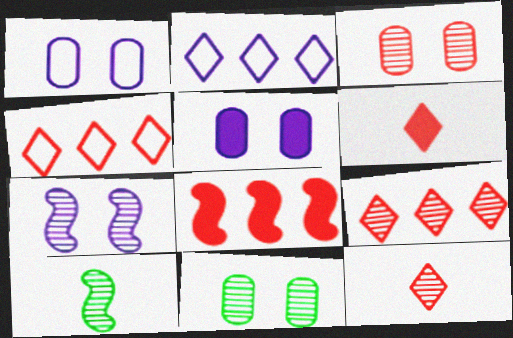[[4, 5, 10]]